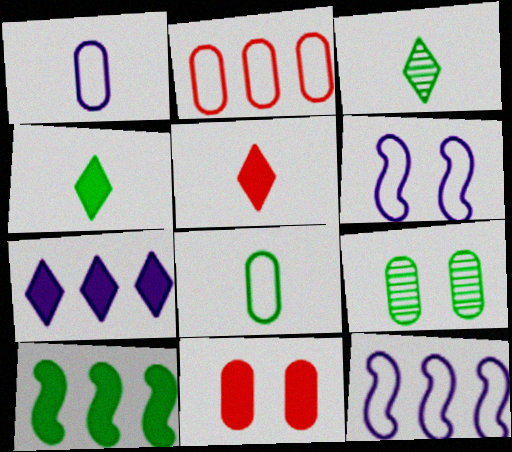[[3, 11, 12], 
[5, 9, 12]]